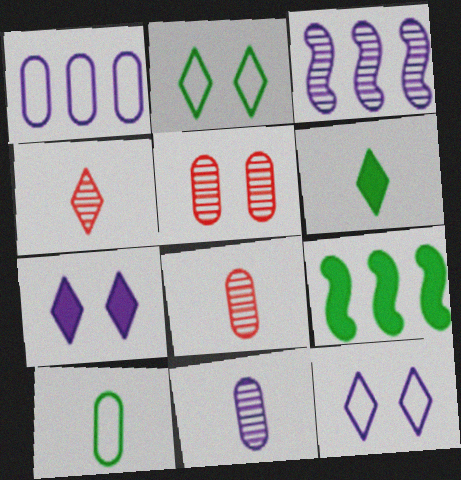[[8, 9, 12]]